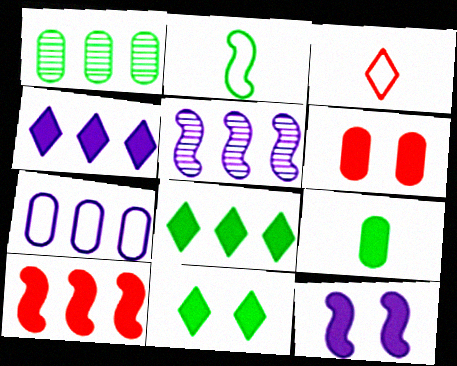[[1, 2, 11], 
[1, 3, 12], 
[4, 5, 7], 
[6, 11, 12]]